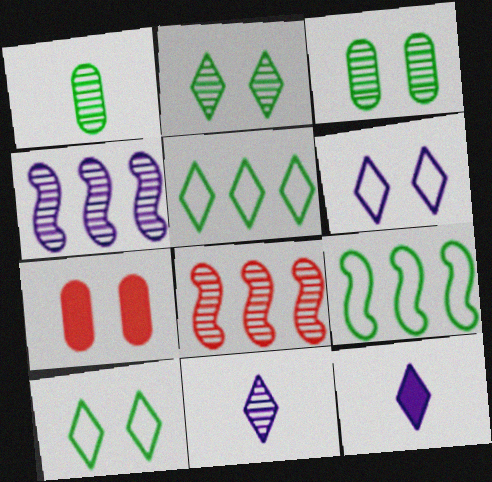[[3, 8, 11], 
[7, 9, 11]]